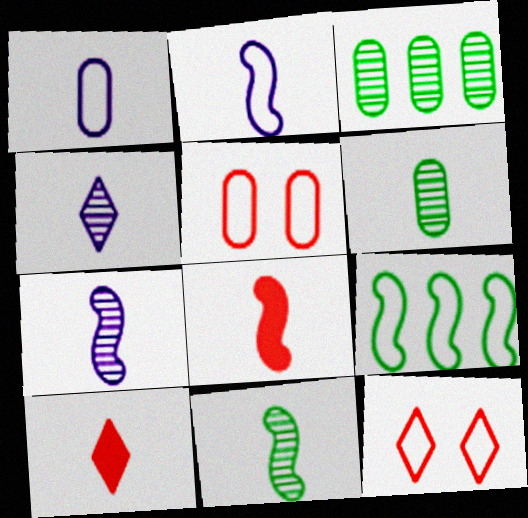[[1, 9, 12], 
[1, 10, 11], 
[2, 6, 10], 
[2, 8, 11]]